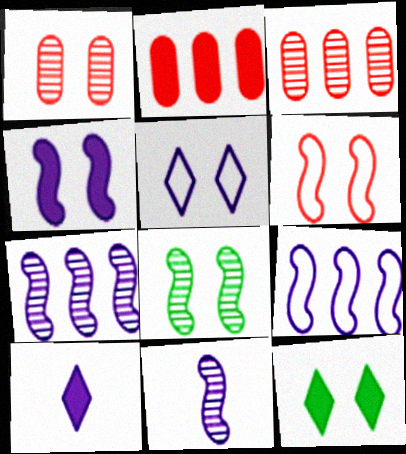[[4, 6, 8], 
[4, 9, 11]]